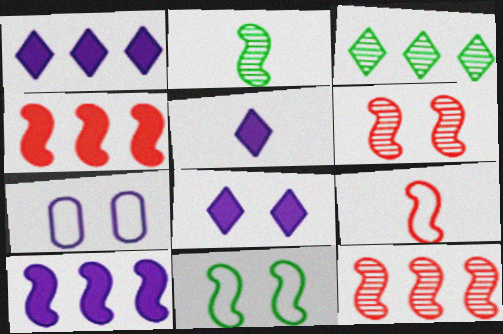[[1, 5, 8], 
[4, 6, 9]]